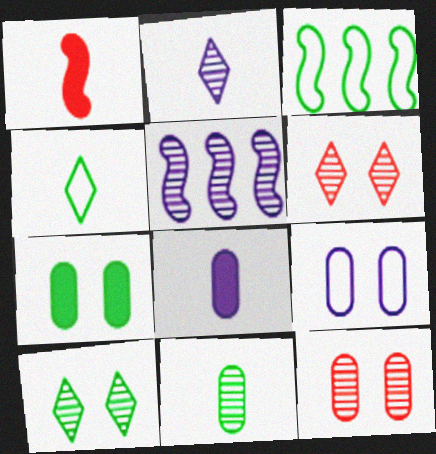[[3, 6, 8], 
[5, 6, 11], 
[7, 9, 12]]